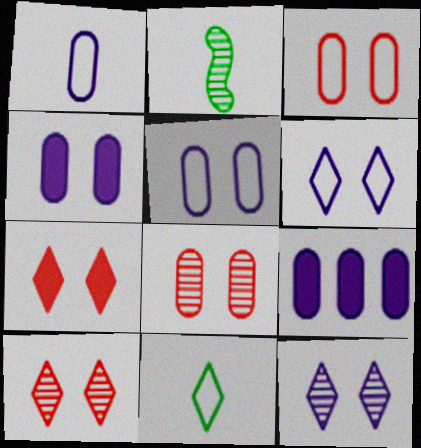[]